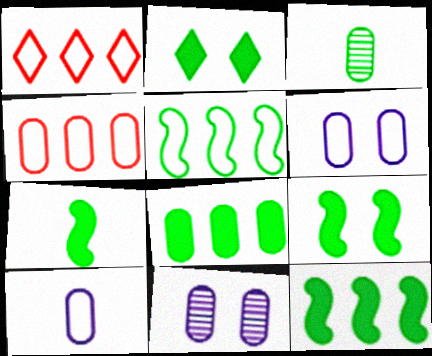[[1, 7, 11], 
[2, 3, 5], 
[2, 7, 8], 
[7, 9, 12]]